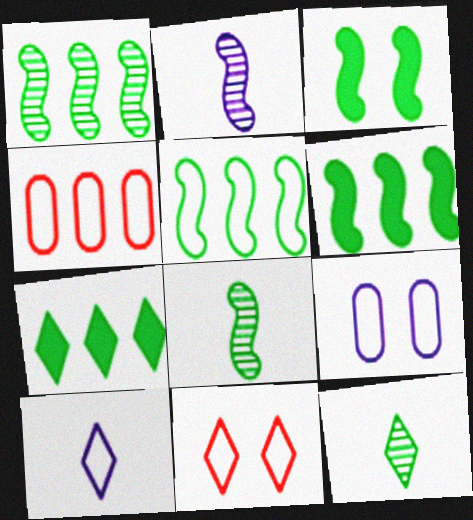[[1, 5, 6], 
[3, 5, 8]]